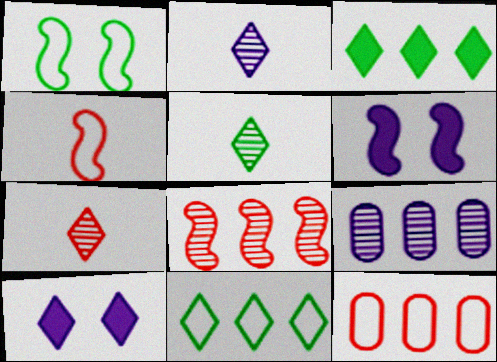[[2, 5, 7], 
[5, 6, 12], 
[7, 10, 11]]